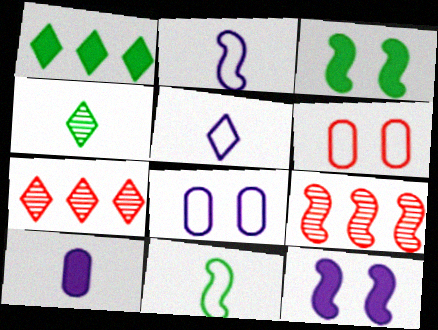[[2, 3, 9], 
[9, 11, 12]]